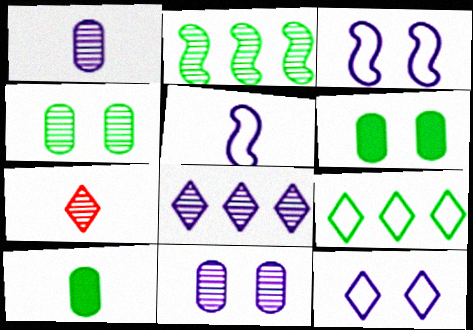[[2, 7, 11], 
[5, 7, 10]]